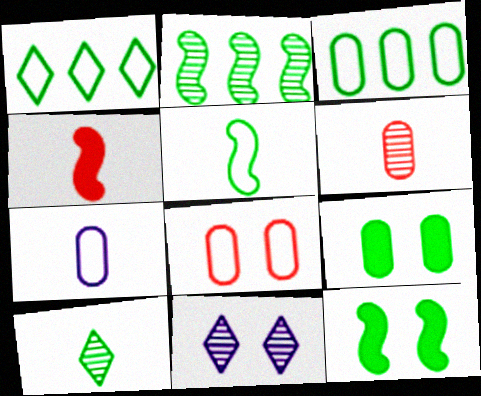[[2, 5, 12], 
[2, 6, 11], 
[3, 4, 11], 
[3, 7, 8], 
[3, 10, 12], 
[4, 7, 10], 
[8, 11, 12]]